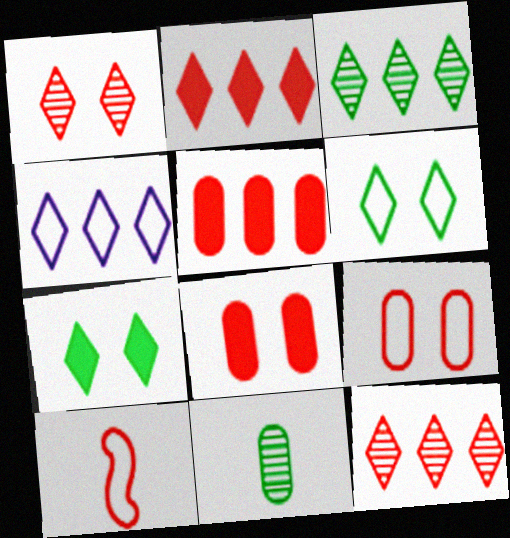[[1, 5, 10], 
[2, 3, 4], 
[8, 10, 12]]